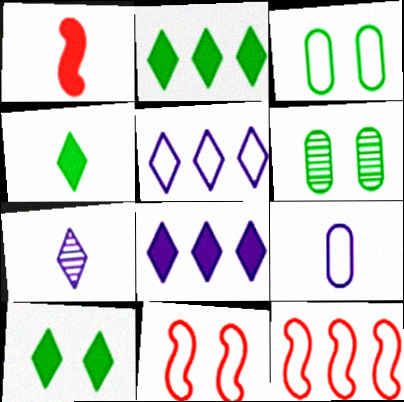[[1, 5, 6], 
[2, 4, 10]]